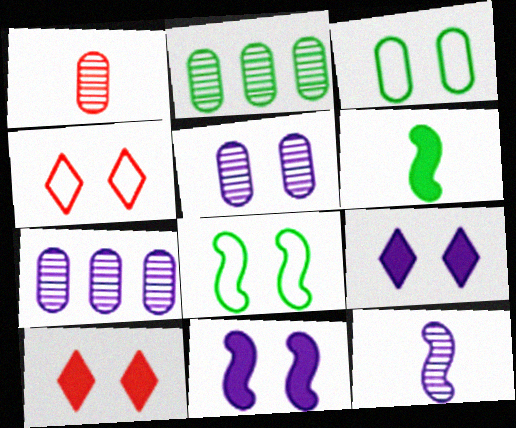[[1, 2, 5], 
[4, 6, 7], 
[5, 8, 10]]